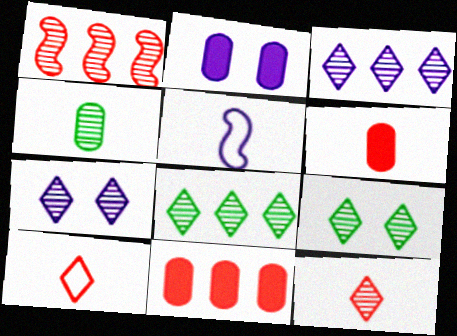[[1, 4, 7], 
[2, 3, 5], 
[3, 9, 12], 
[5, 9, 11], 
[7, 8, 12]]